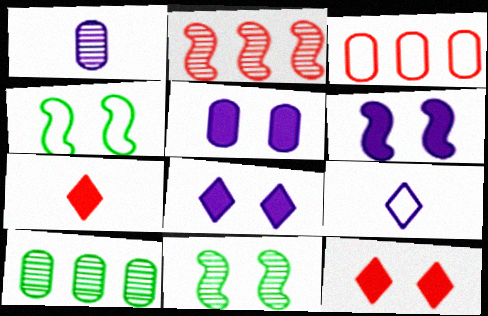[[3, 4, 9], 
[5, 6, 8]]